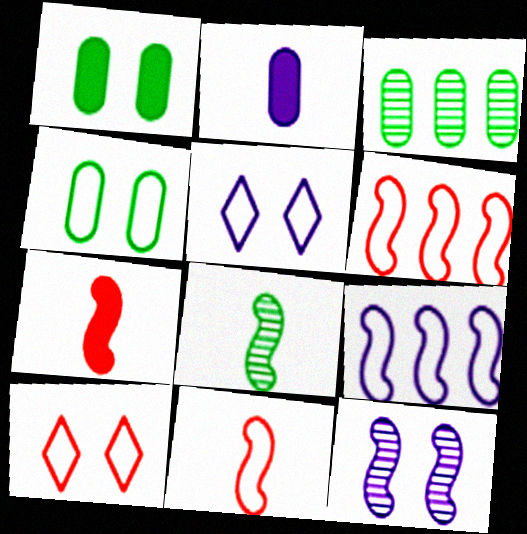[[1, 10, 12], 
[3, 5, 7]]